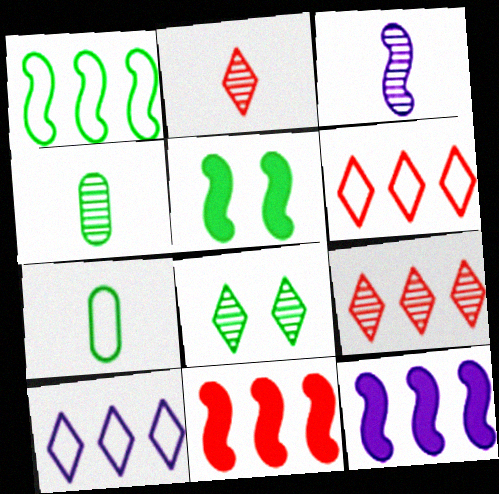[[2, 3, 4]]